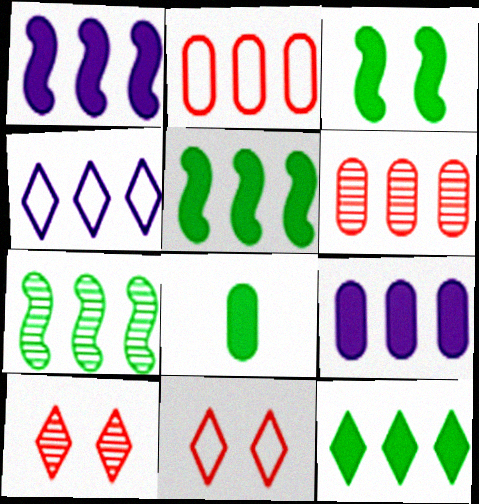[[3, 8, 12], 
[4, 5, 6]]